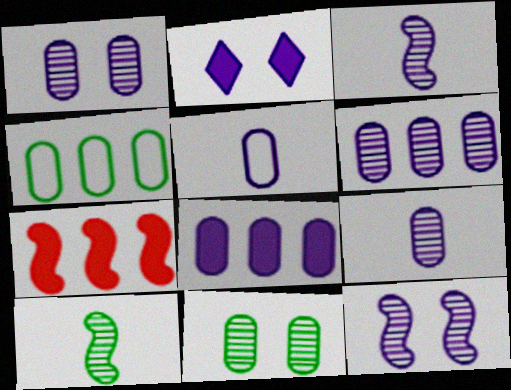[[1, 5, 8], 
[1, 6, 9]]